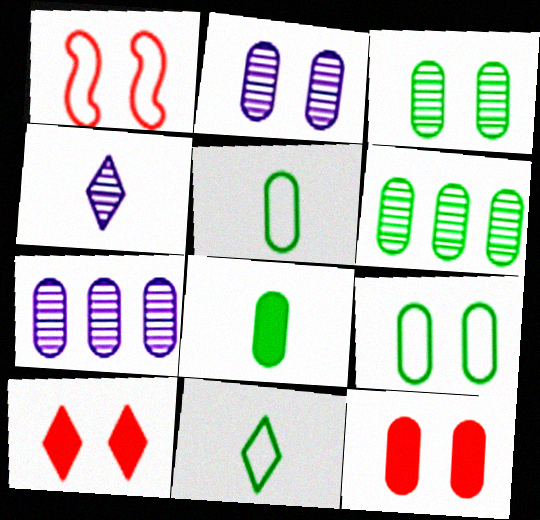[[2, 9, 12], 
[5, 7, 12], 
[6, 8, 9]]